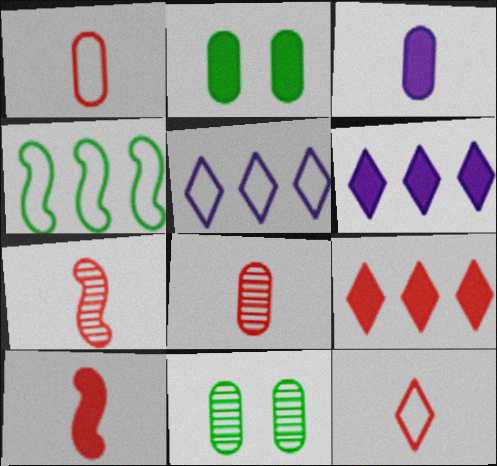[[2, 5, 7], 
[2, 6, 10], 
[5, 10, 11], 
[8, 10, 12]]